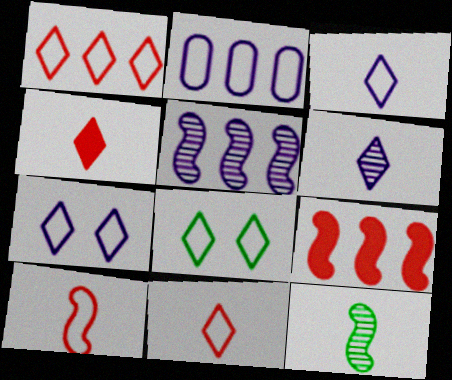[[1, 3, 8], 
[2, 8, 10]]